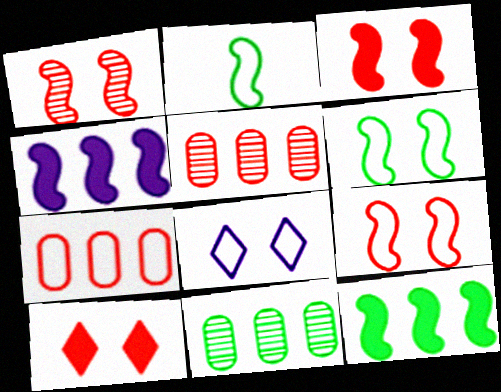[[1, 2, 4], 
[1, 3, 9], 
[2, 7, 8]]